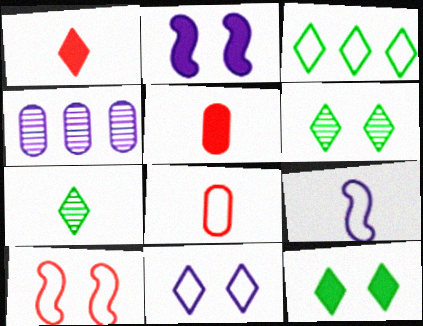[[3, 7, 12], 
[5, 7, 9]]